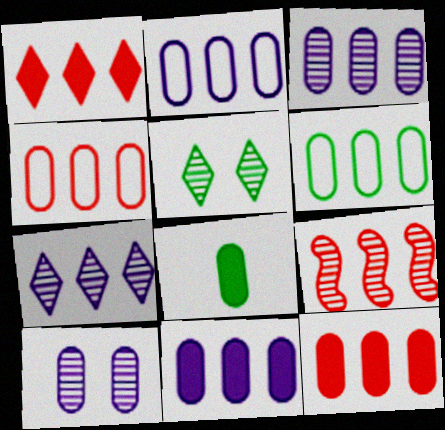[[1, 4, 9], 
[2, 3, 11], 
[2, 4, 6], 
[3, 6, 12], 
[4, 8, 10]]